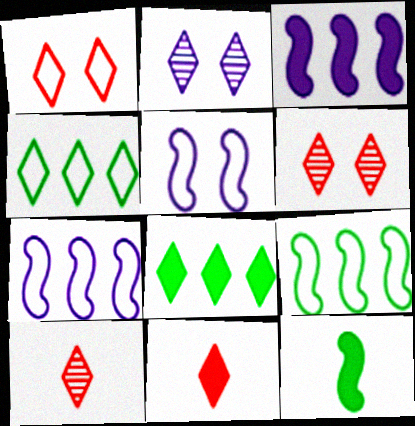[[2, 4, 11]]